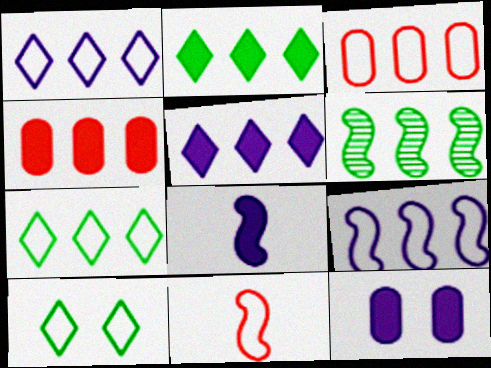[[1, 4, 6], 
[3, 5, 6], 
[3, 7, 9], 
[5, 8, 12]]